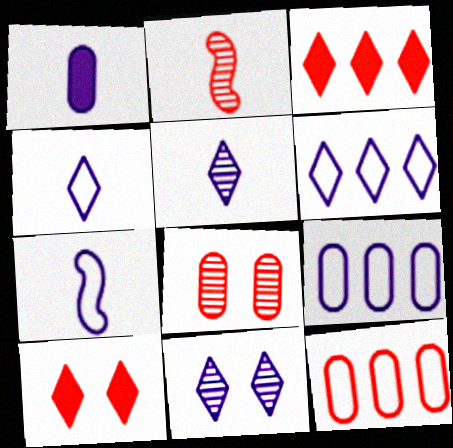[[1, 5, 7], 
[2, 10, 12]]